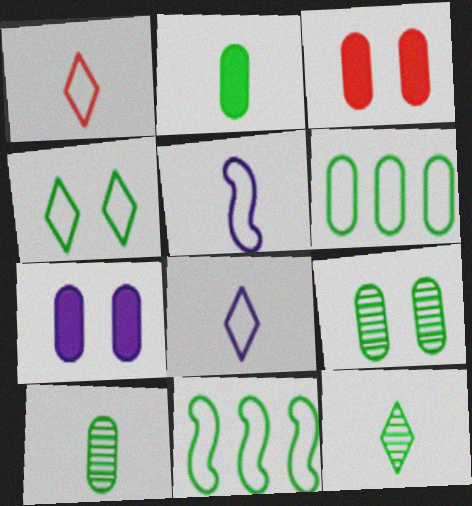[[2, 6, 9]]